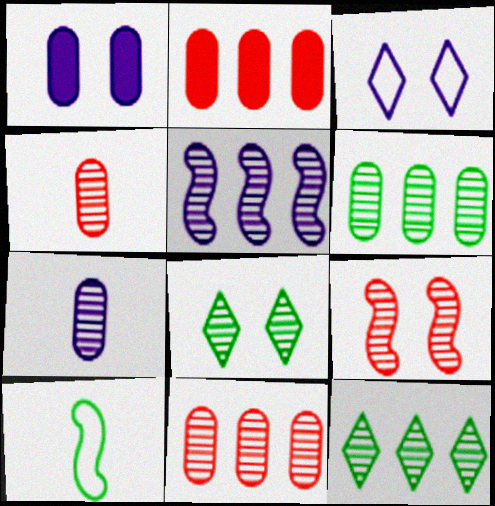[[4, 5, 8], 
[5, 11, 12], 
[7, 9, 12]]